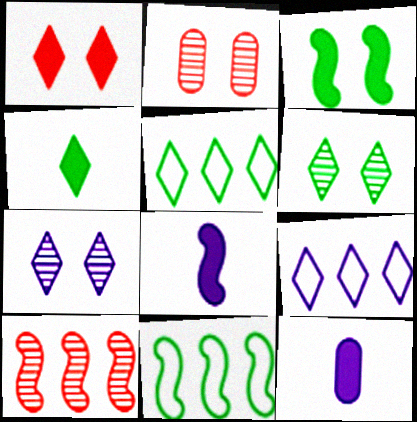[[2, 5, 8], 
[4, 5, 6]]